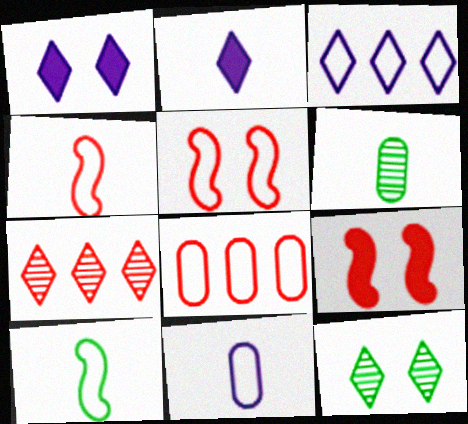[[2, 4, 6], 
[3, 6, 9]]